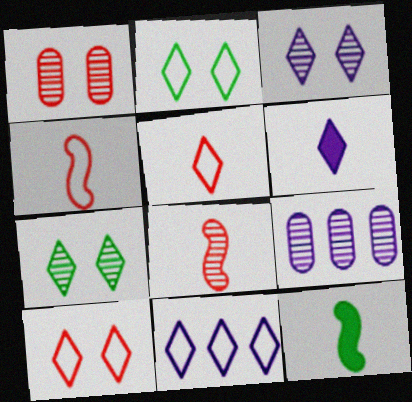[[1, 11, 12], 
[2, 5, 11], 
[3, 6, 11], 
[7, 8, 9], 
[9, 10, 12]]